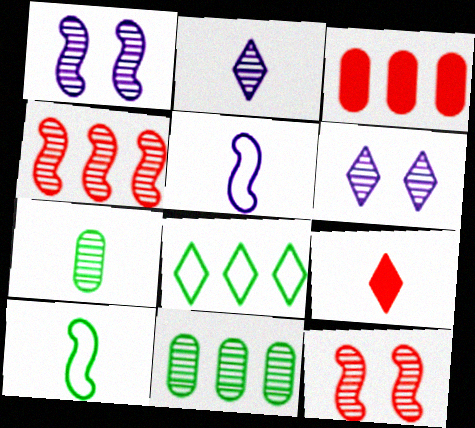[[2, 11, 12], 
[3, 6, 10], 
[4, 6, 7], 
[5, 7, 9], 
[6, 8, 9]]